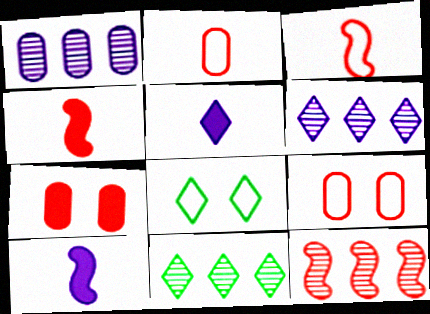[[1, 4, 8], 
[1, 11, 12], 
[9, 10, 11]]